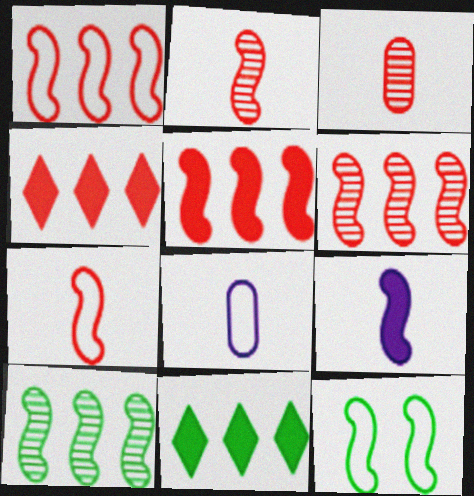[[1, 5, 6], 
[6, 9, 12]]